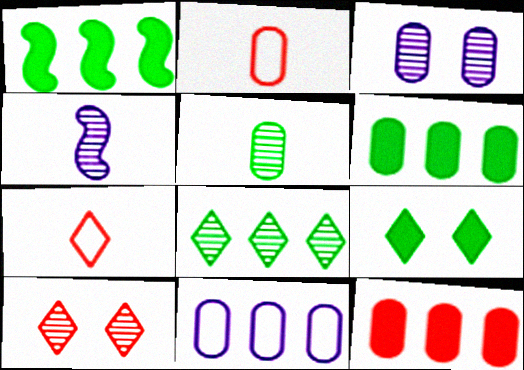[[1, 3, 7], 
[2, 3, 6]]